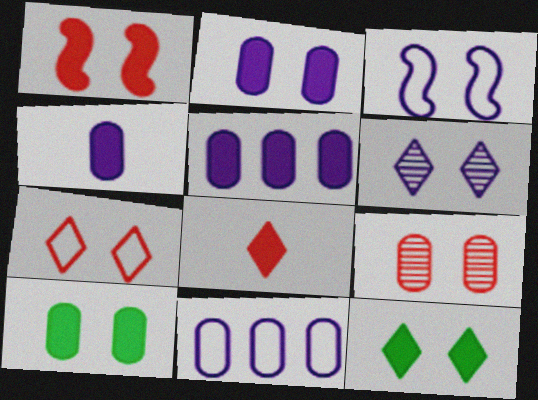[[1, 2, 12], 
[1, 7, 9], 
[2, 3, 6], 
[2, 4, 5], 
[3, 9, 12], 
[6, 7, 12]]